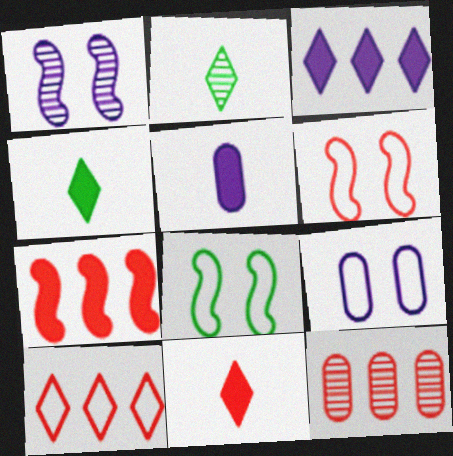[[1, 2, 12], 
[2, 7, 9], 
[6, 11, 12], 
[7, 10, 12]]